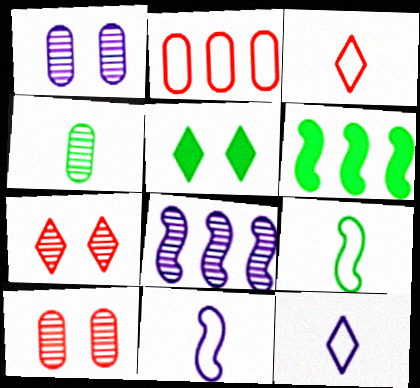[[1, 3, 6], 
[4, 7, 8], 
[6, 10, 12]]